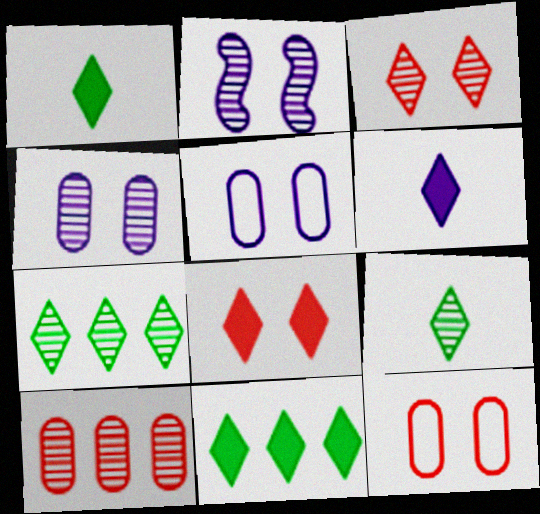[[2, 9, 10], 
[6, 8, 11]]